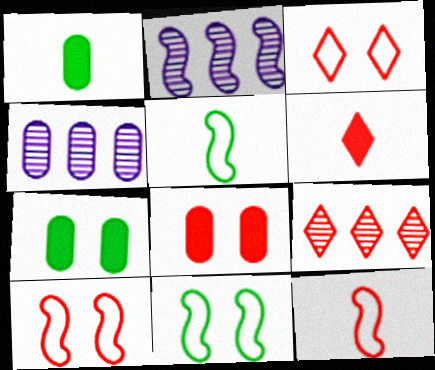[[1, 2, 3], 
[3, 6, 9], 
[4, 6, 11], 
[8, 9, 12]]